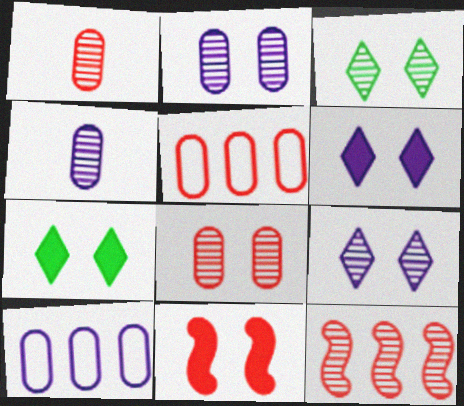[[3, 4, 12]]